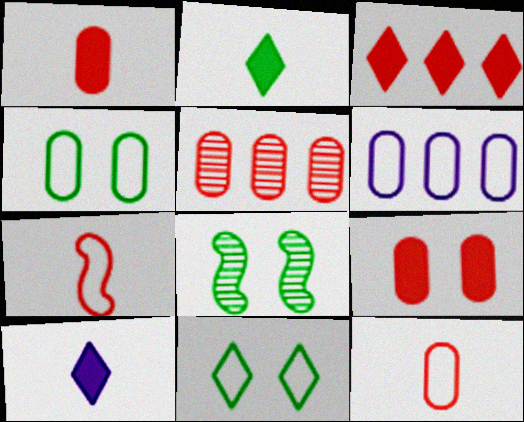[[4, 6, 12], 
[5, 9, 12], 
[6, 7, 11]]